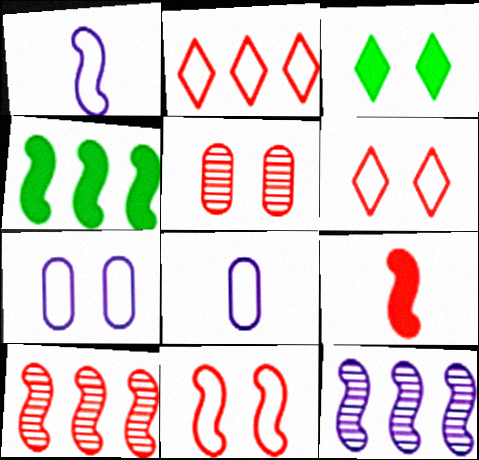[[2, 5, 9], 
[3, 8, 10], 
[9, 10, 11]]